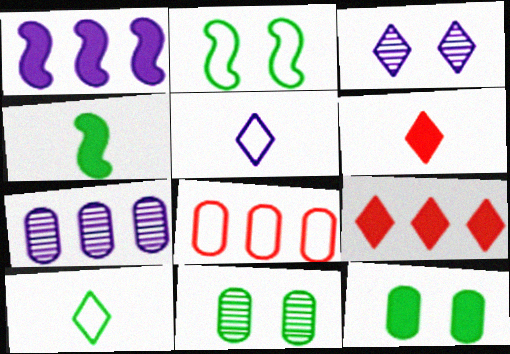[[1, 6, 12], 
[2, 5, 8], 
[2, 6, 7], 
[3, 4, 8], 
[3, 9, 10]]